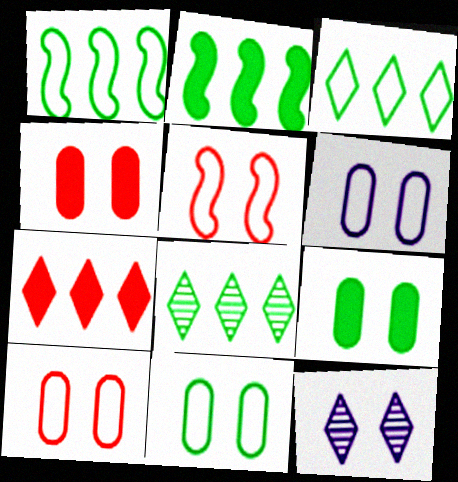[[5, 9, 12], 
[6, 10, 11]]